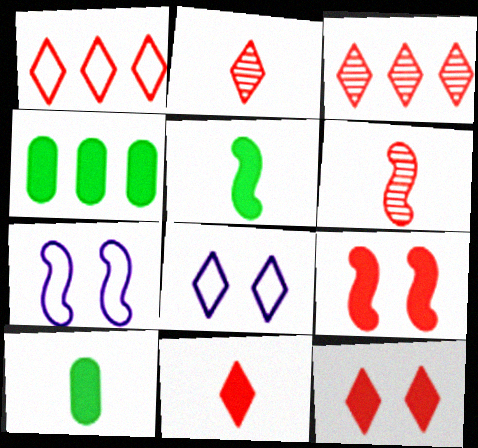[[1, 2, 12], 
[2, 4, 7], 
[3, 7, 10], 
[4, 6, 8]]